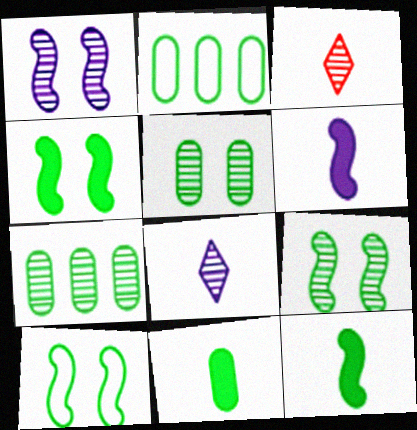[[1, 3, 7], 
[2, 5, 11], 
[4, 9, 10]]